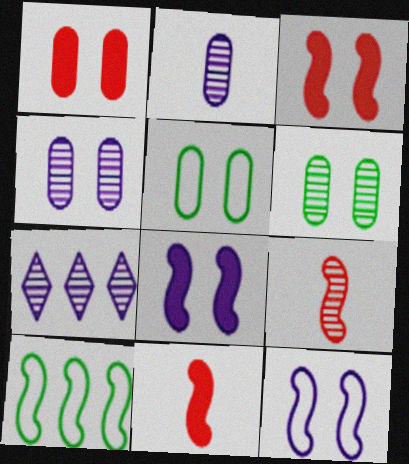[[1, 4, 5], 
[5, 7, 11], 
[6, 7, 9], 
[8, 9, 10]]